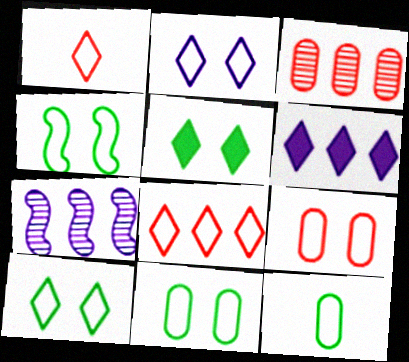[[2, 4, 9], 
[4, 10, 11]]